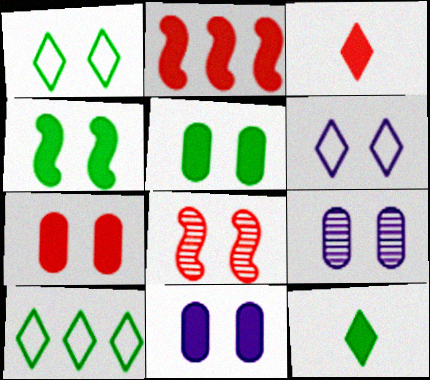[[1, 8, 11], 
[2, 3, 7], 
[2, 11, 12], 
[5, 6, 8], 
[5, 7, 11]]